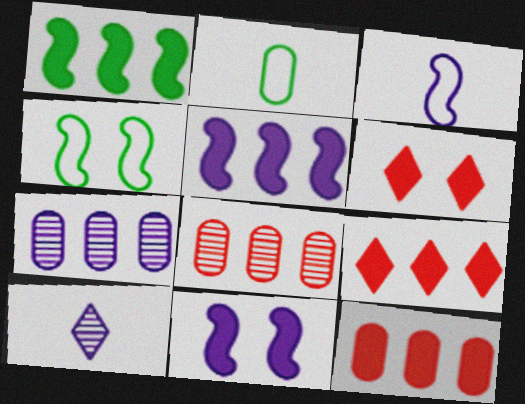[[4, 10, 12]]